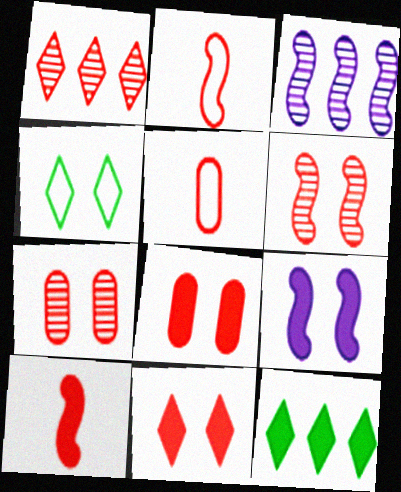[[1, 2, 8], 
[4, 7, 9]]